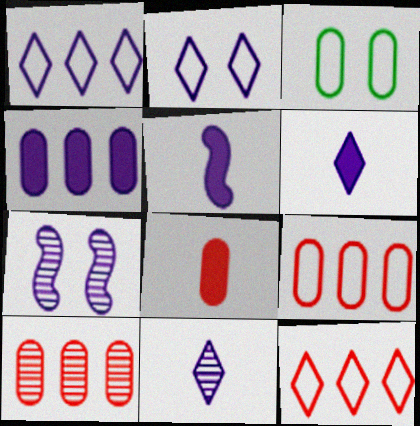[]